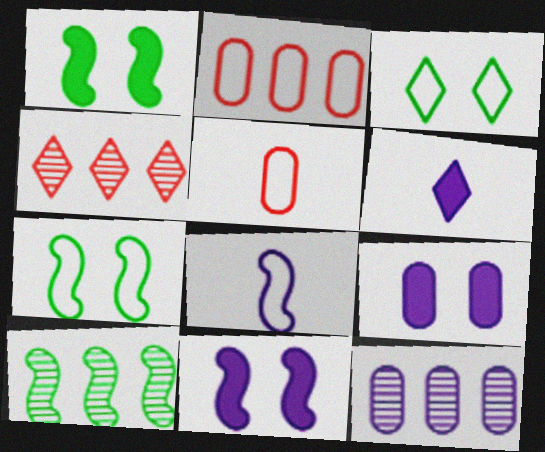[[2, 3, 8], 
[3, 4, 6], 
[4, 10, 12]]